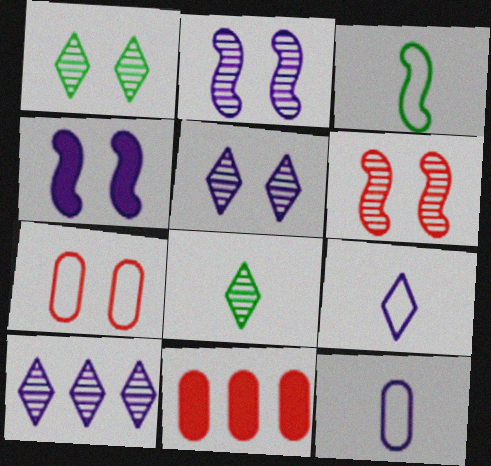[[1, 4, 7], 
[3, 5, 11], 
[4, 10, 12]]